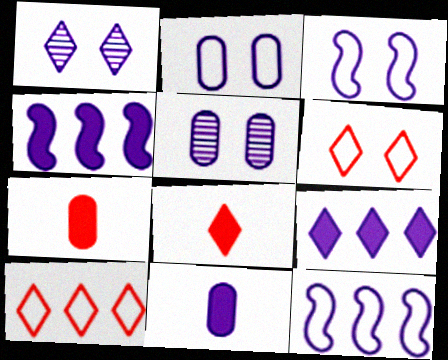[[1, 11, 12]]